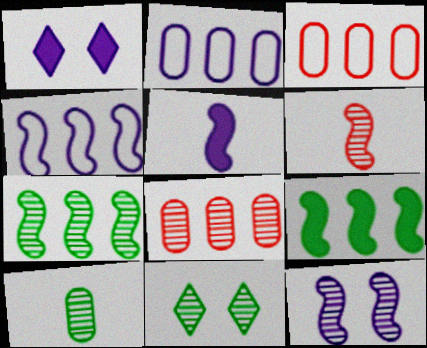[[3, 5, 11], 
[4, 5, 12], 
[6, 7, 12], 
[7, 10, 11]]